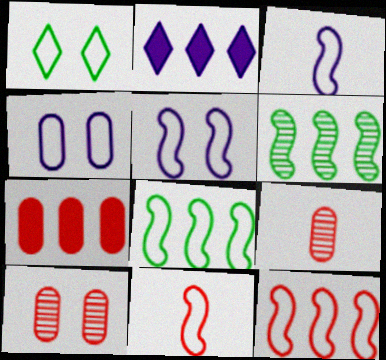[[5, 8, 11]]